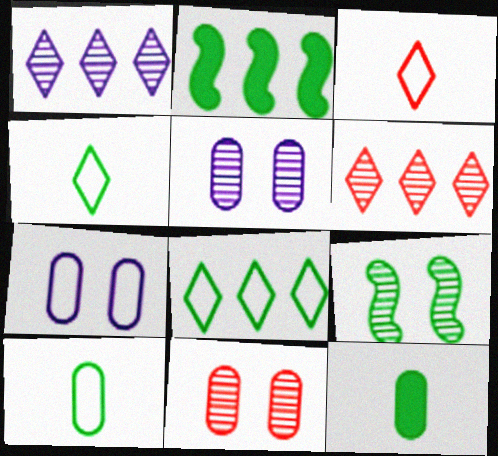[[2, 3, 5], 
[8, 9, 12]]